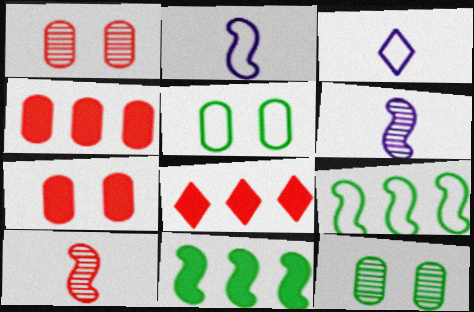[[1, 3, 11], 
[2, 8, 12], 
[5, 6, 8]]